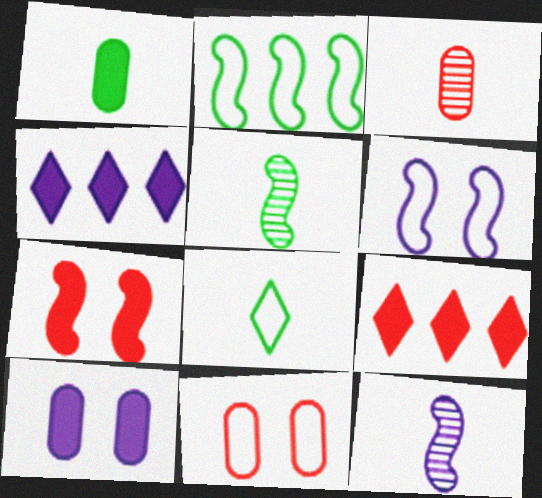[[1, 4, 7], 
[1, 5, 8], 
[2, 7, 12], 
[4, 5, 11]]